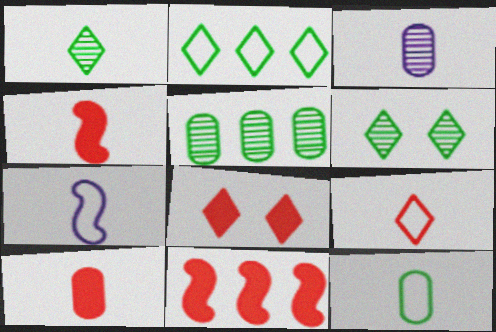[[1, 7, 10], 
[3, 10, 12], 
[5, 7, 8], 
[7, 9, 12], 
[8, 10, 11]]